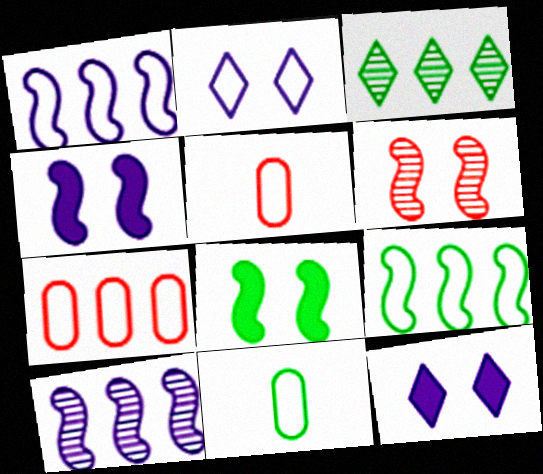[[2, 5, 9], 
[3, 4, 5], 
[3, 8, 11]]